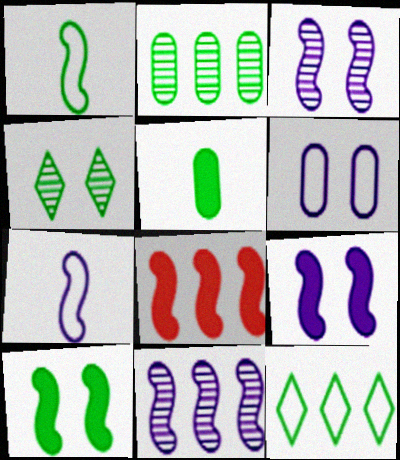[[1, 3, 8], 
[7, 9, 11]]